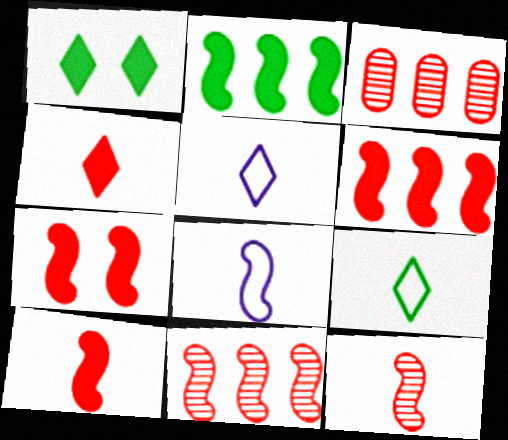[[1, 3, 8], 
[6, 7, 10]]